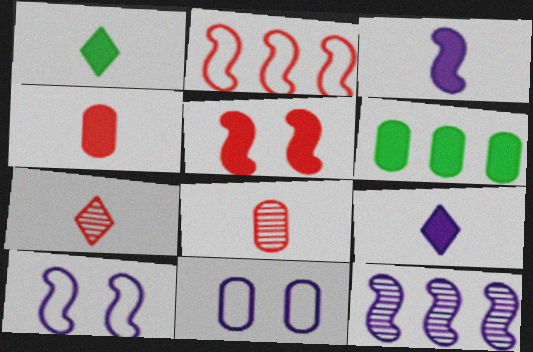[[1, 3, 4], 
[3, 10, 12], 
[5, 6, 9], 
[6, 7, 10], 
[6, 8, 11], 
[9, 11, 12]]